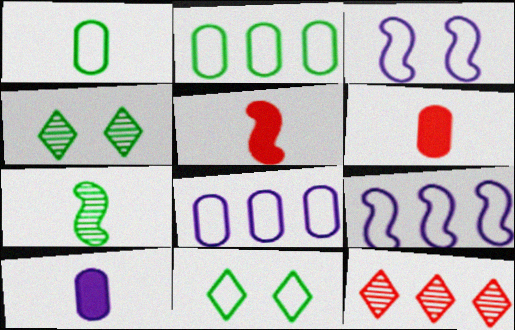[[4, 5, 8], 
[4, 6, 9]]